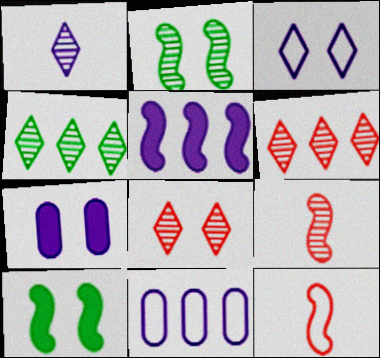[[1, 4, 8], 
[2, 5, 12], 
[4, 7, 12]]